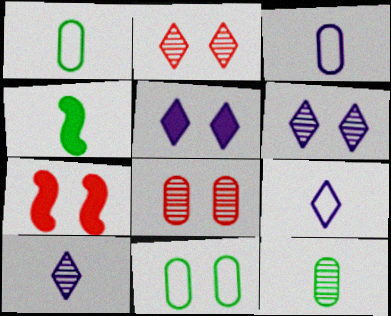[[6, 7, 11]]